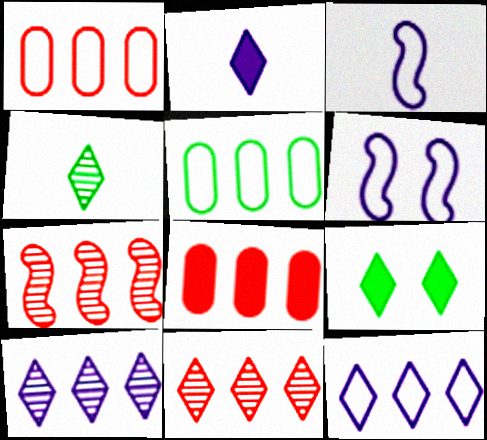[[4, 6, 8]]